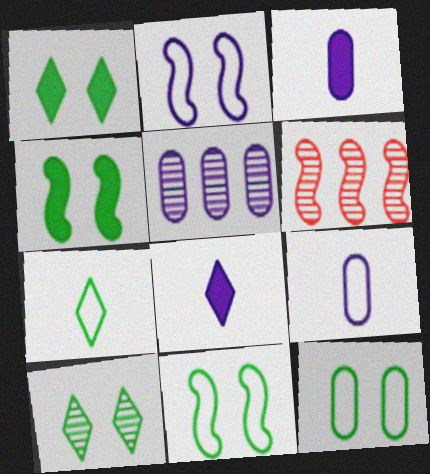[[1, 6, 9], 
[2, 5, 8], 
[4, 10, 12], 
[6, 8, 12]]